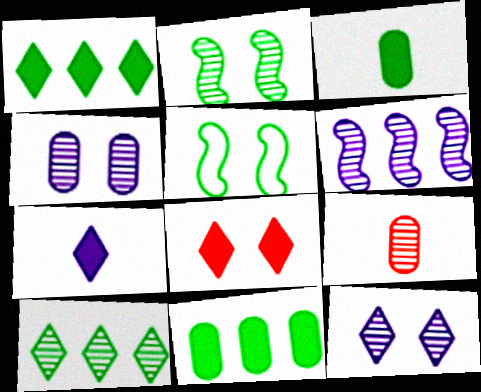[[1, 7, 8], 
[3, 5, 10], 
[4, 5, 8]]